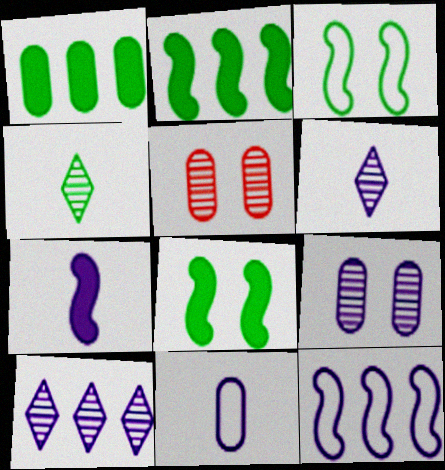[[1, 3, 4], 
[1, 5, 11], 
[6, 7, 11]]